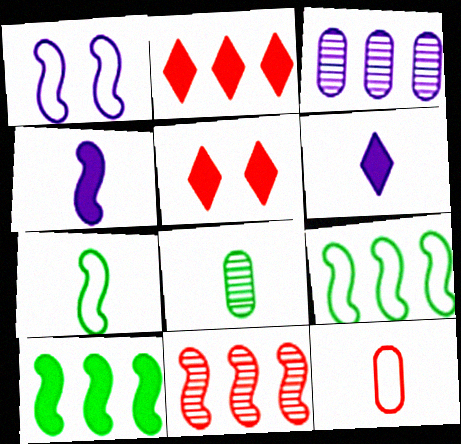[[1, 2, 8], 
[1, 3, 6], 
[2, 3, 9], 
[3, 5, 7], 
[5, 11, 12]]